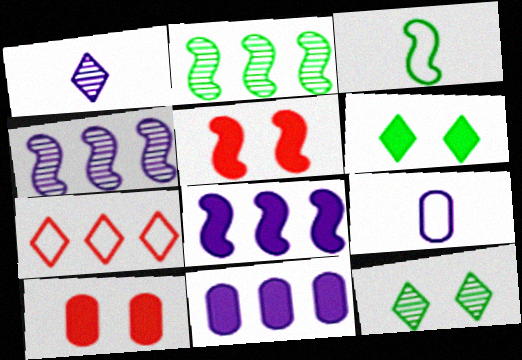[[1, 6, 7], 
[2, 7, 11], 
[3, 4, 5]]